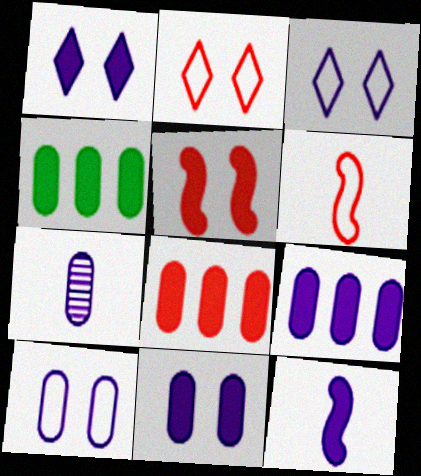[[1, 9, 12], 
[4, 8, 9], 
[7, 9, 10]]